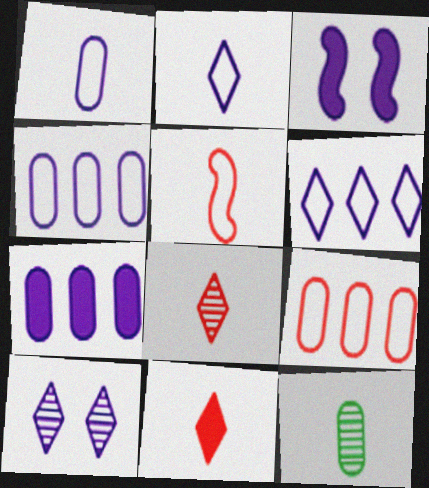[]